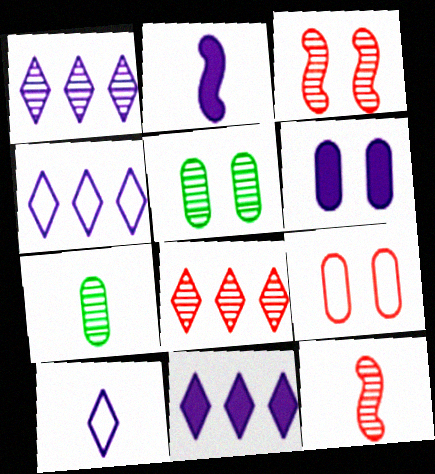[[1, 3, 7], 
[1, 4, 11], 
[1, 5, 12], 
[2, 6, 11], 
[5, 6, 9]]